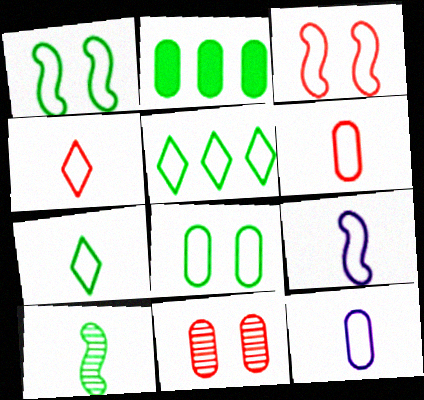[[2, 11, 12], 
[3, 5, 12], 
[6, 7, 9]]